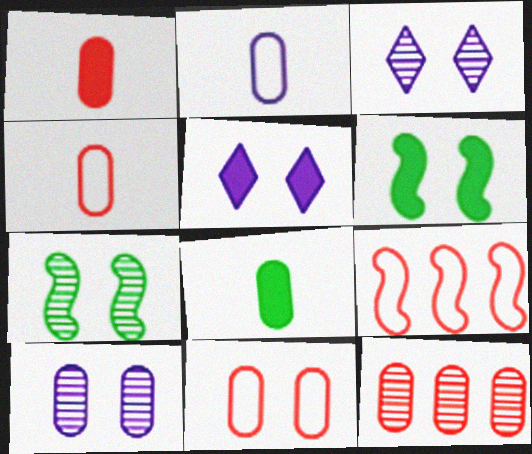[[1, 11, 12], 
[3, 6, 11], 
[3, 8, 9], 
[5, 7, 11]]